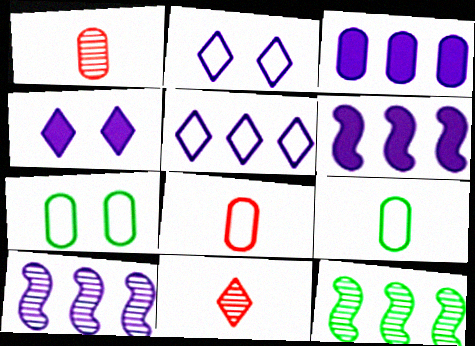[[1, 3, 7], 
[3, 5, 10], 
[4, 8, 12], 
[6, 7, 11]]